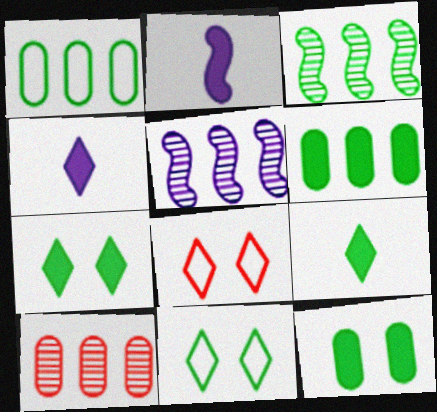[[2, 10, 11]]